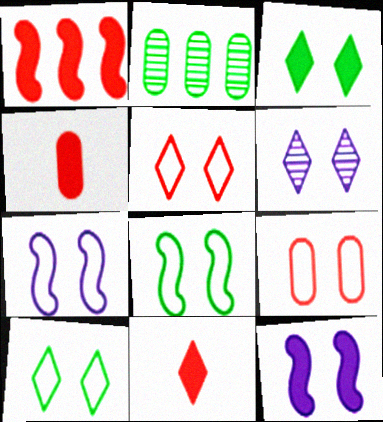[[2, 7, 11], 
[3, 5, 6], 
[7, 9, 10]]